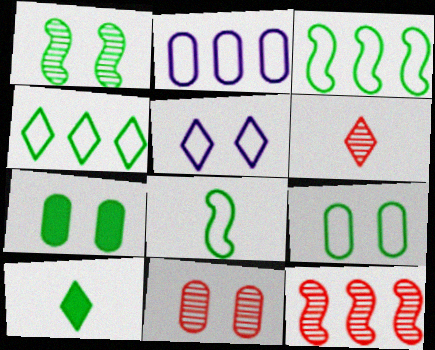[[4, 8, 9], 
[6, 11, 12]]